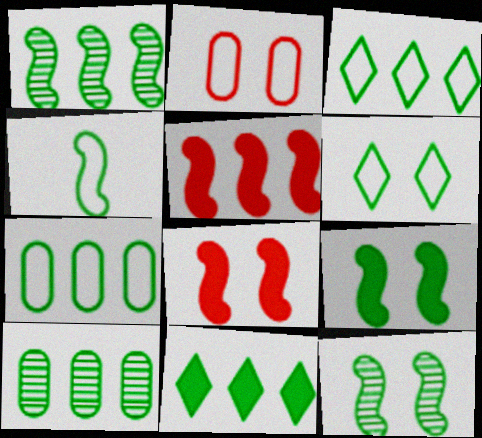[[1, 4, 9], 
[1, 7, 11], 
[4, 6, 7]]